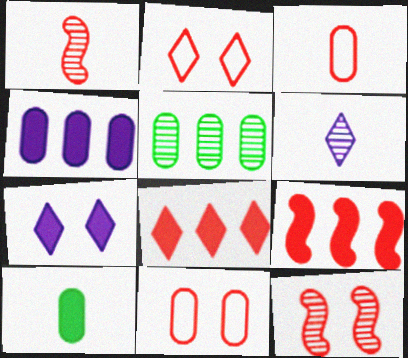[[1, 8, 11], 
[3, 8, 12], 
[5, 6, 12], 
[7, 9, 10]]